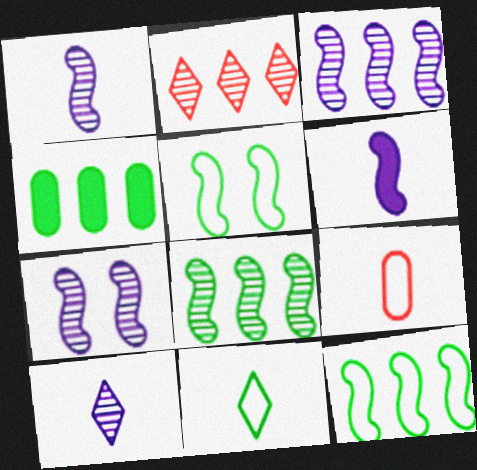[[1, 3, 7]]